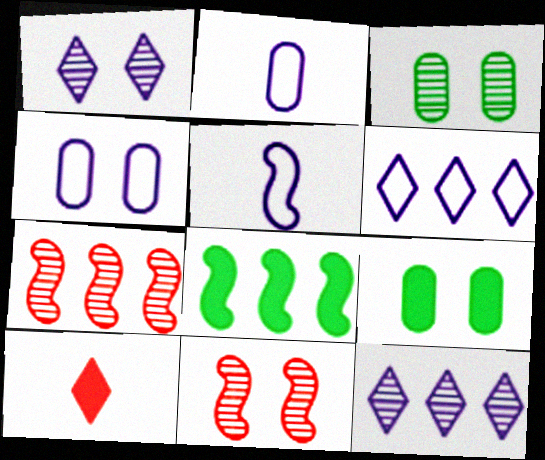[[1, 3, 11], 
[4, 5, 6], 
[5, 8, 11]]